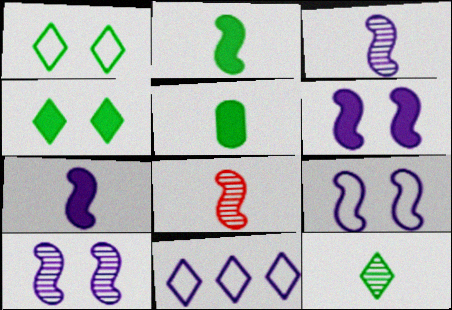[[6, 9, 10]]